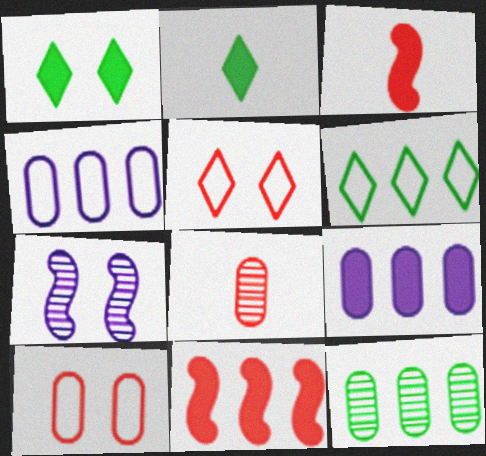[[1, 3, 9], 
[1, 7, 10], 
[5, 8, 11]]